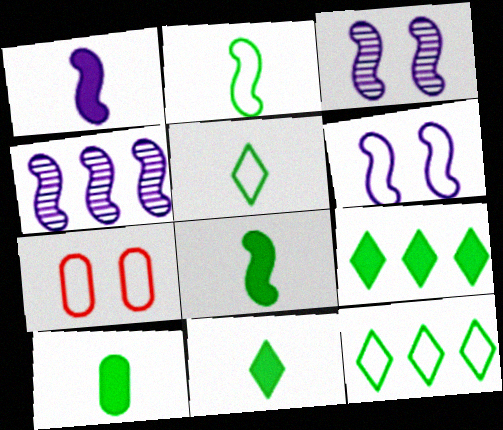[[1, 4, 6], 
[4, 7, 11], 
[8, 10, 11]]